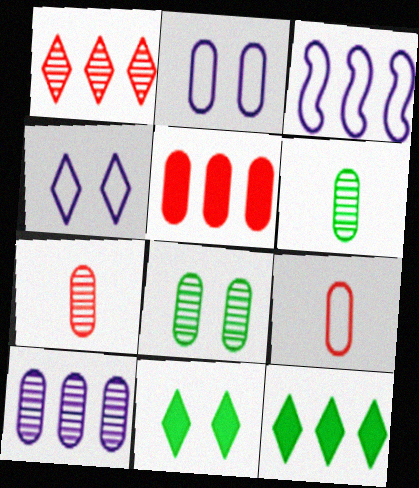[[2, 5, 6], 
[3, 7, 11], 
[7, 8, 10]]